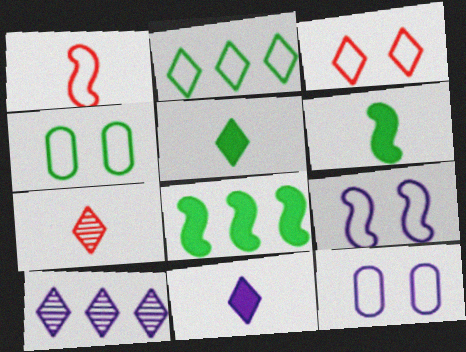[[1, 2, 12], 
[3, 4, 9], 
[3, 5, 10], 
[7, 8, 12]]